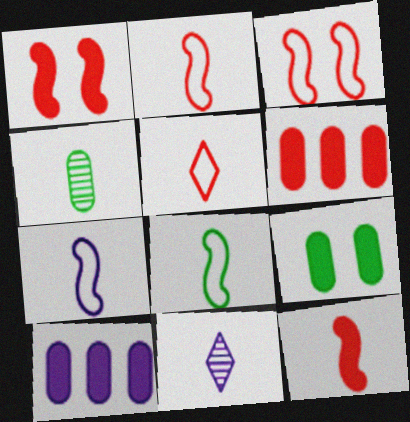[[2, 7, 8]]